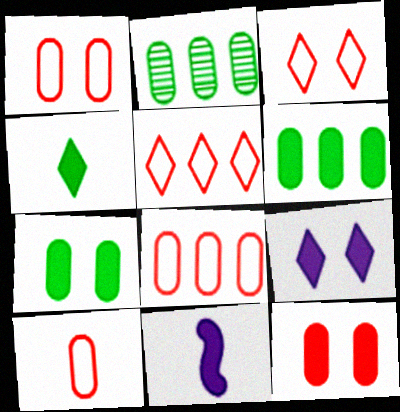[[1, 8, 10], 
[2, 3, 11]]